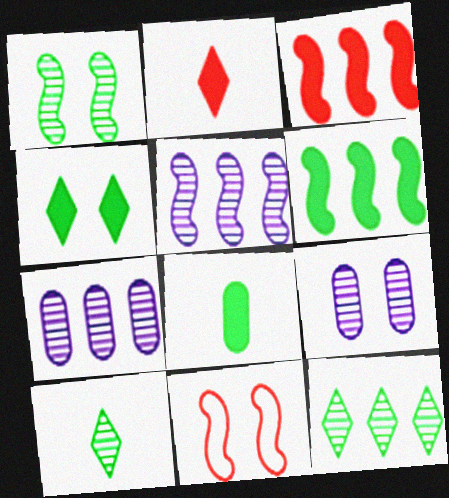[[4, 6, 8], 
[4, 9, 11]]